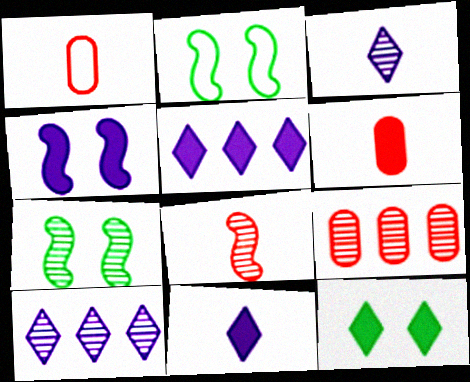[[1, 5, 7], 
[2, 6, 10], 
[2, 9, 11], 
[3, 7, 9]]